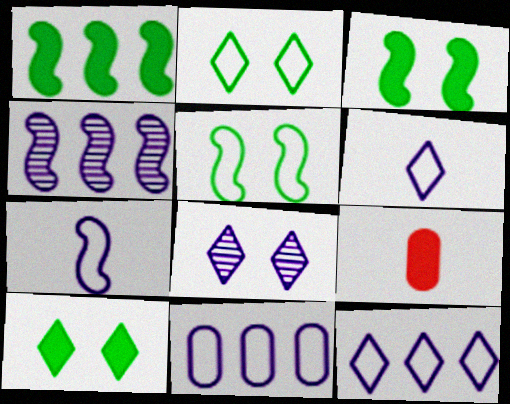[[2, 4, 9]]